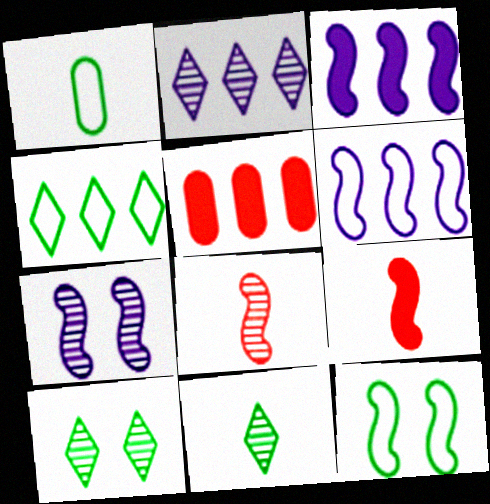[[1, 4, 12], 
[3, 8, 12]]